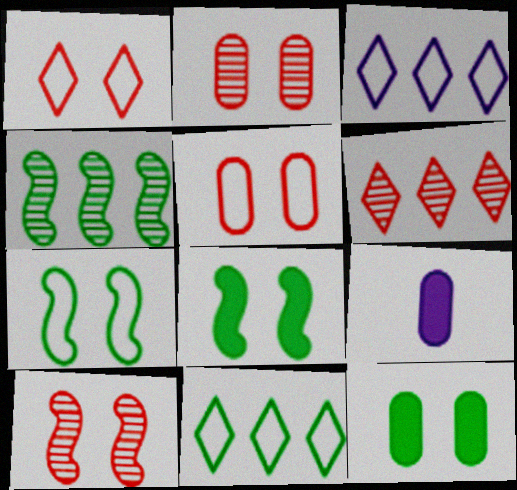[[1, 4, 9], 
[6, 7, 9], 
[9, 10, 11]]